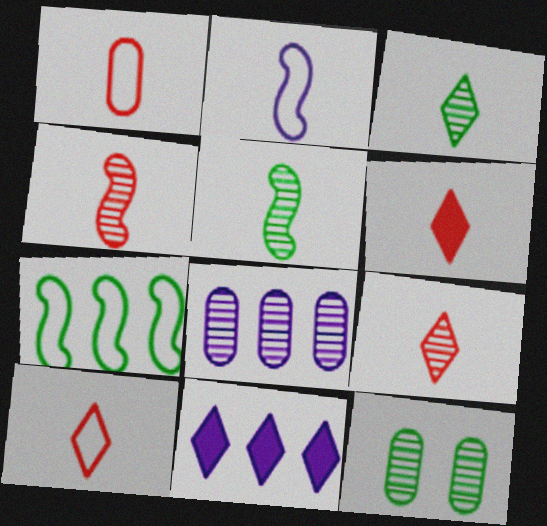[[1, 4, 6], 
[6, 9, 10]]